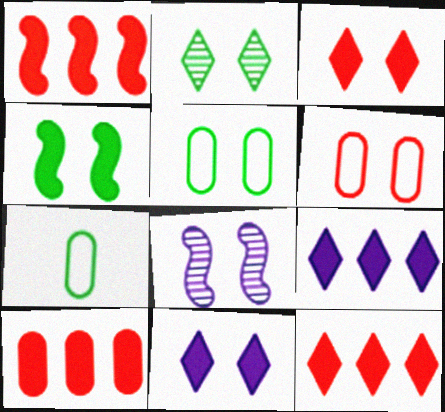[[1, 10, 12], 
[2, 4, 5], 
[3, 5, 8], 
[7, 8, 12]]